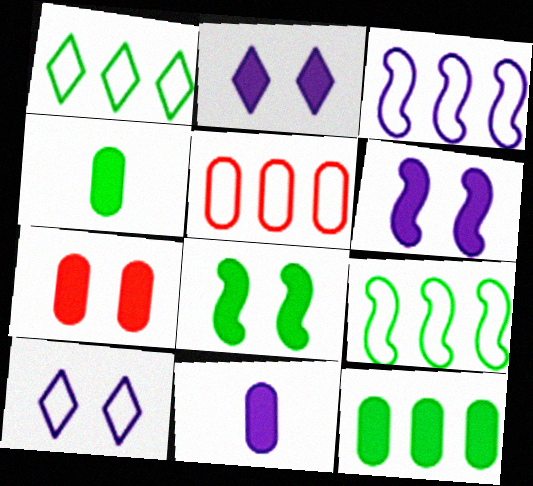[[1, 3, 5], 
[2, 7, 8], 
[7, 11, 12]]